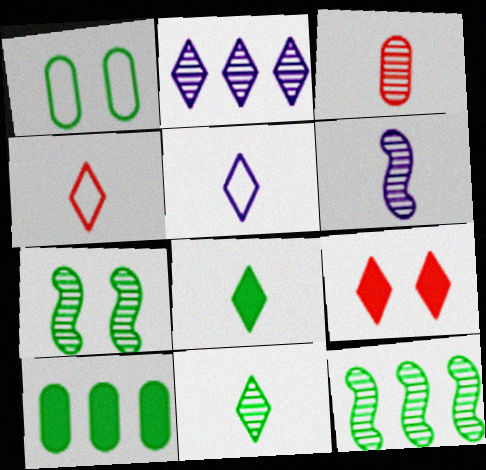[[1, 8, 12], 
[2, 3, 7], 
[3, 6, 11]]